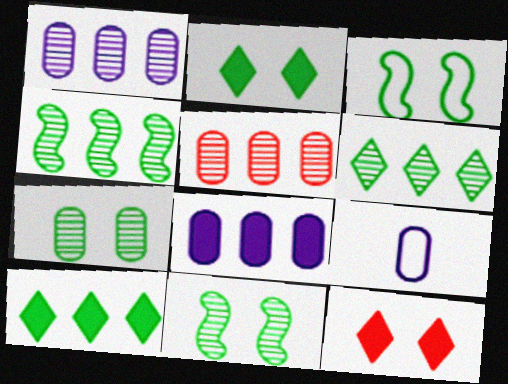[[2, 3, 7], 
[4, 9, 12]]